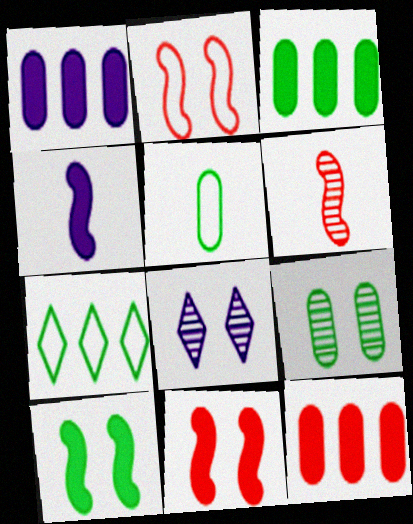[[1, 3, 12], 
[3, 5, 9]]